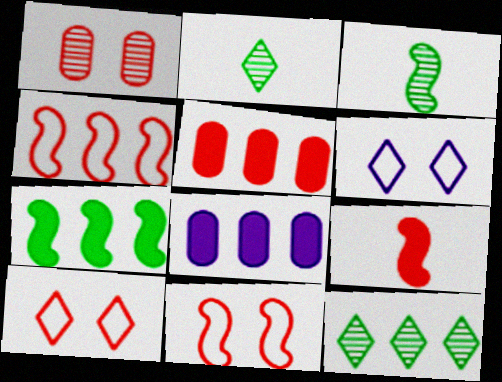[[2, 8, 11], 
[3, 5, 6], 
[3, 8, 10], 
[4, 8, 12]]